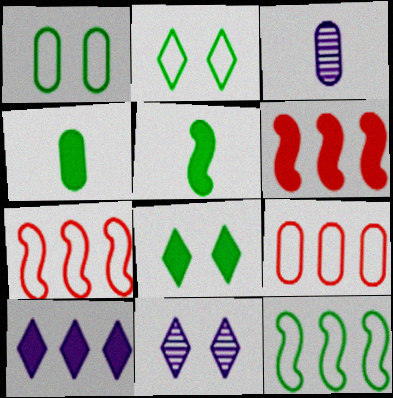[[2, 3, 6], 
[3, 7, 8], 
[4, 7, 11], 
[5, 9, 11]]